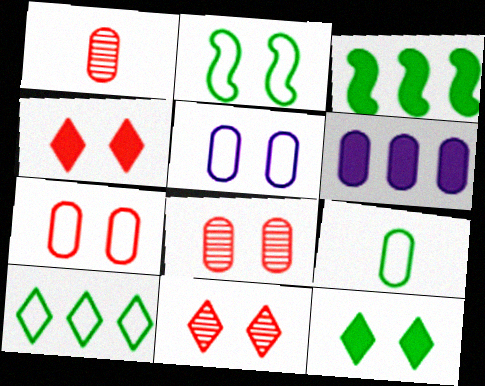[[2, 9, 10], 
[6, 8, 9]]